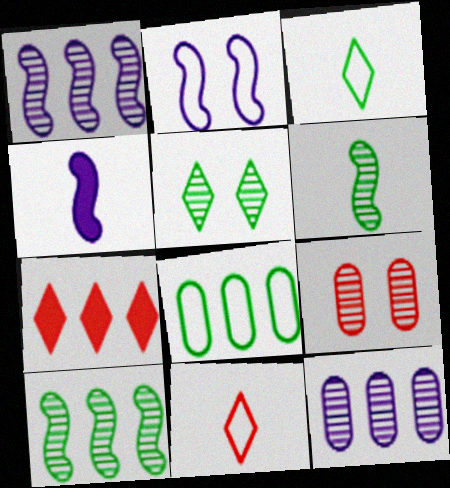[[1, 2, 4], 
[1, 7, 8], 
[2, 8, 11]]